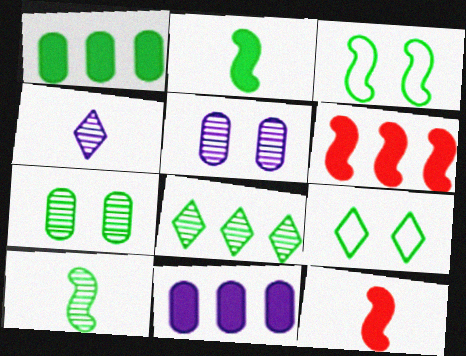[[1, 9, 10], 
[7, 8, 10]]